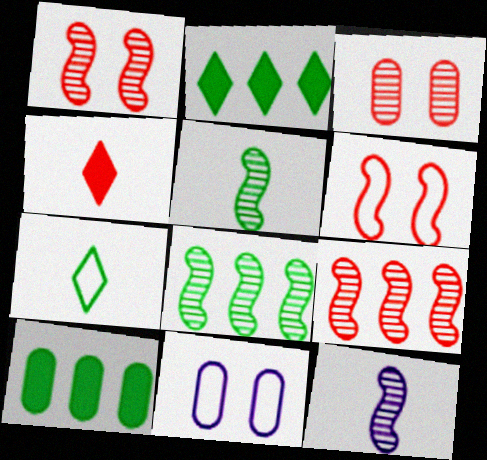[[1, 8, 12], 
[4, 8, 11]]